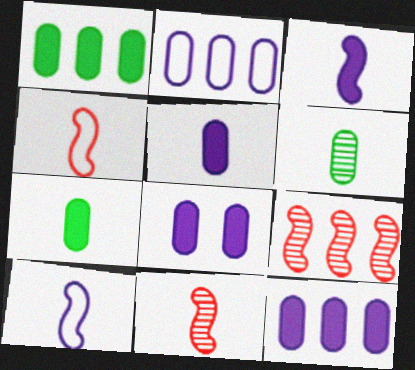[[5, 8, 12]]